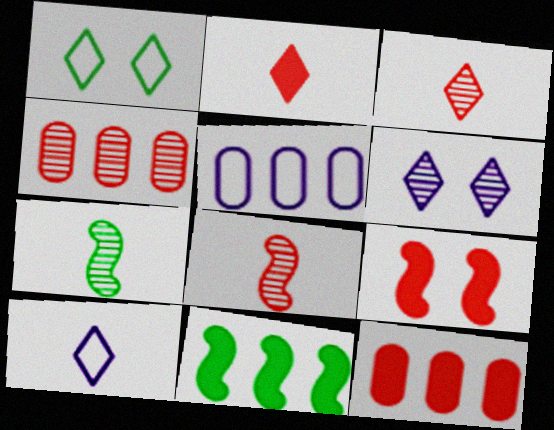[[2, 9, 12], 
[4, 6, 7]]